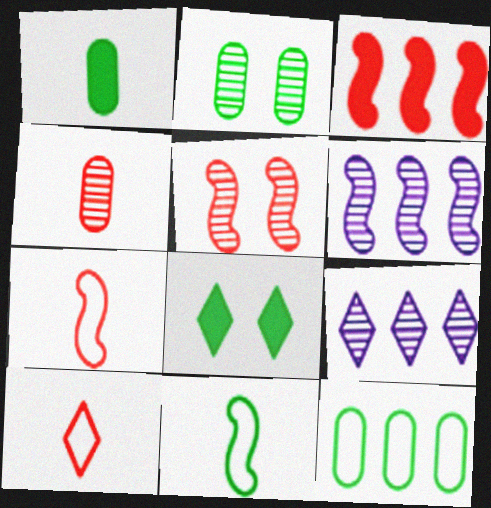[[1, 2, 12], 
[3, 5, 7], 
[3, 9, 12], 
[8, 9, 10]]